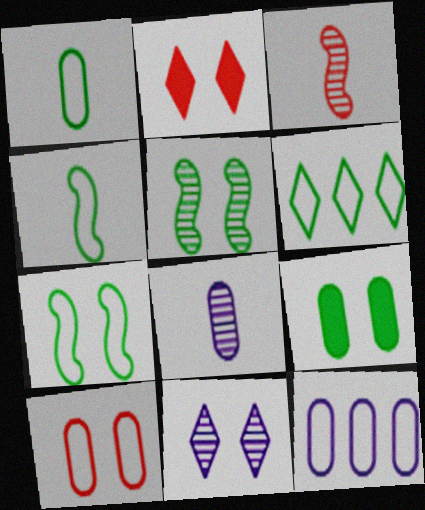[[1, 6, 7], 
[1, 10, 12]]